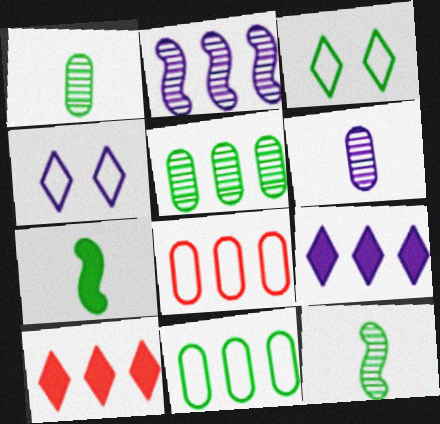[[2, 10, 11], 
[3, 5, 7]]